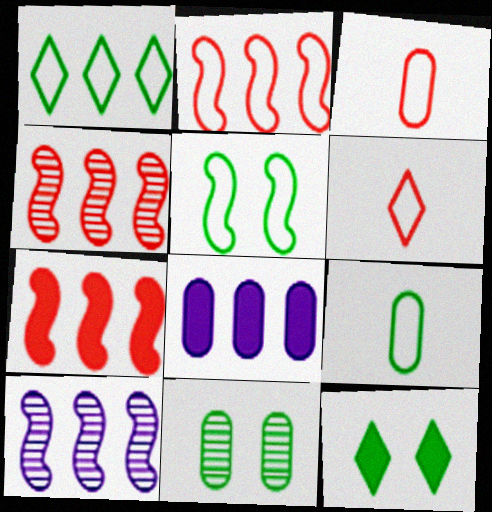[[1, 4, 8], 
[1, 5, 9], 
[2, 4, 7], 
[3, 8, 11], 
[3, 10, 12], 
[5, 11, 12]]